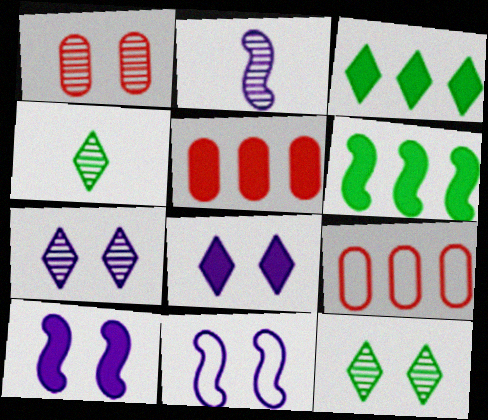[[4, 5, 11], 
[4, 9, 10]]